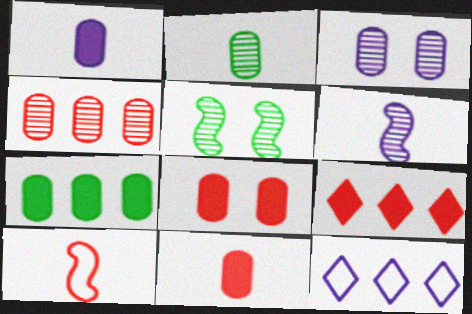[[1, 7, 8], 
[2, 3, 4], 
[5, 11, 12]]